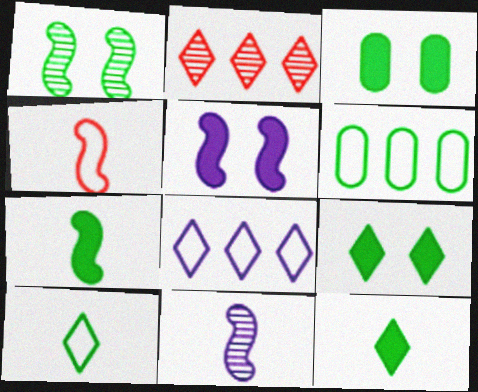[[1, 6, 12], 
[4, 7, 11]]